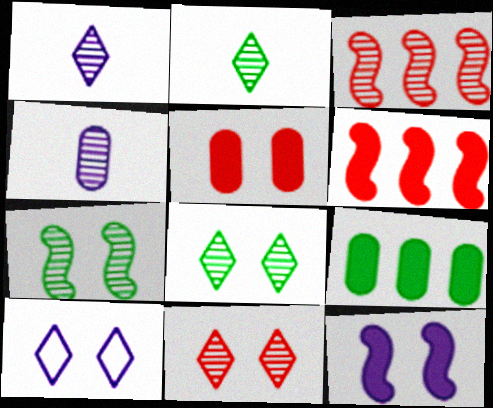[[3, 4, 8], 
[5, 7, 10]]